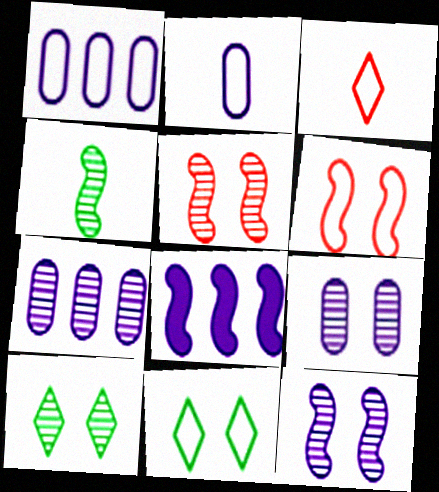[[4, 6, 8], 
[5, 9, 10]]